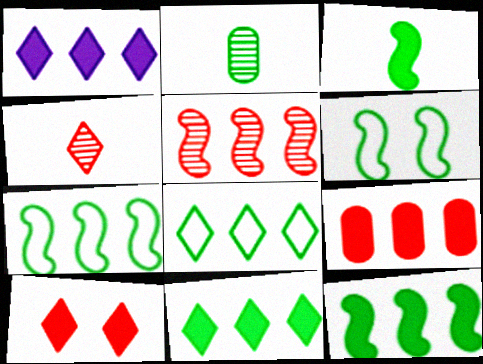[[1, 9, 12], 
[2, 6, 11]]